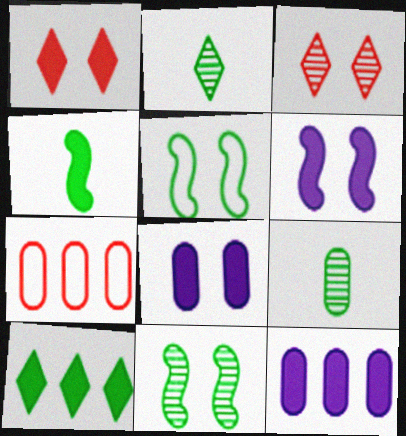[[1, 4, 12], 
[2, 6, 7], 
[3, 5, 8], 
[5, 9, 10], 
[7, 8, 9]]